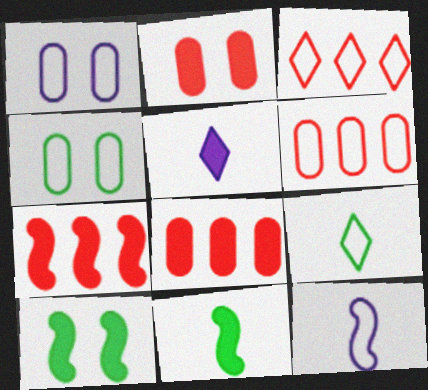[[3, 4, 12], 
[5, 8, 10]]